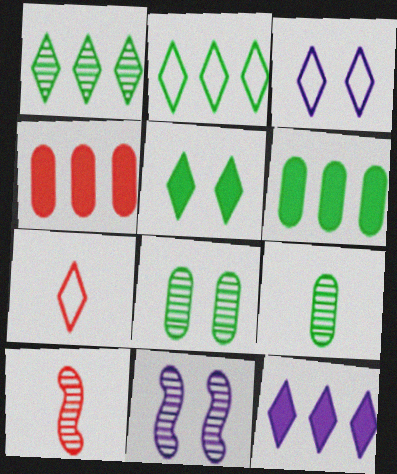[[2, 3, 7], 
[3, 6, 10], 
[6, 7, 11]]